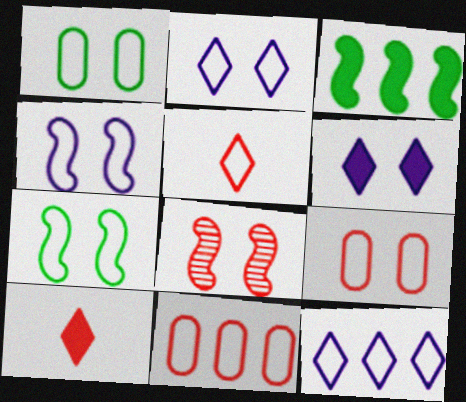[[1, 6, 8], 
[2, 7, 9], 
[8, 10, 11]]